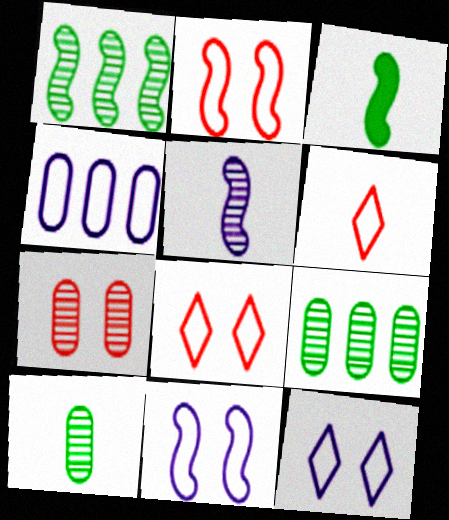[]